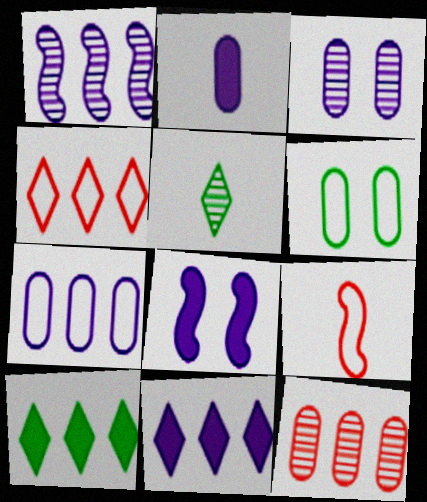[[1, 7, 11], 
[2, 3, 7], 
[2, 5, 9], 
[2, 6, 12], 
[2, 8, 11], 
[3, 9, 10]]